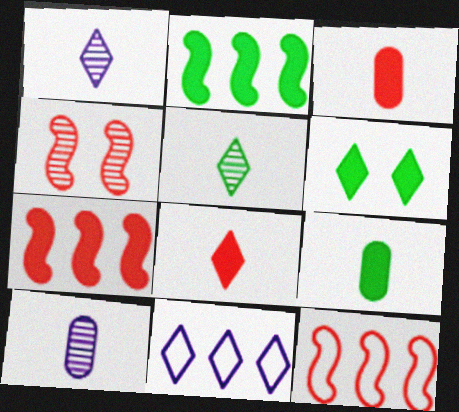[[2, 6, 9], 
[4, 9, 11], 
[6, 10, 12]]